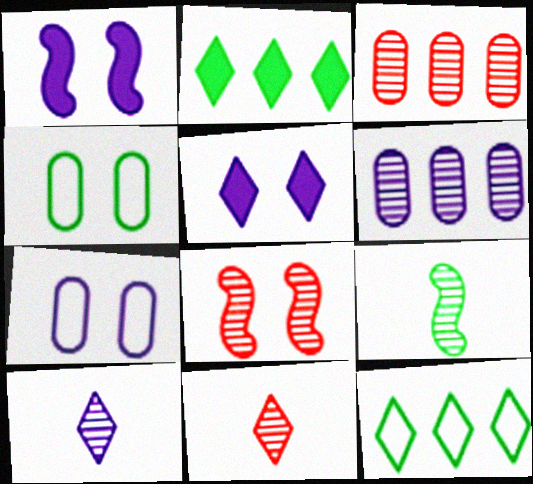[[2, 4, 9], 
[3, 8, 11], 
[4, 5, 8], 
[5, 11, 12]]